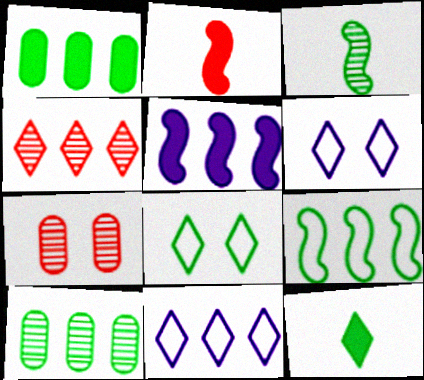[[1, 3, 8], 
[2, 6, 10], 
[4, 6, 12]]